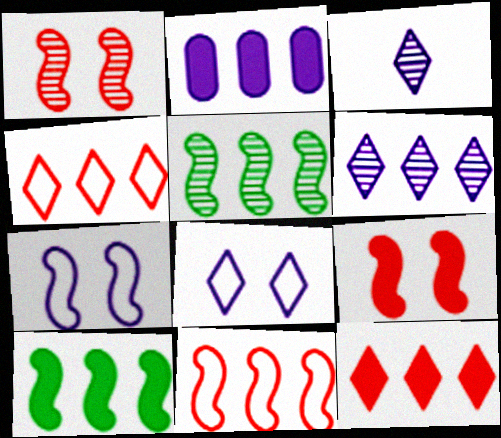[[2, 3, 7], 
[2, 4, 5], 
[2, 10, 12]]